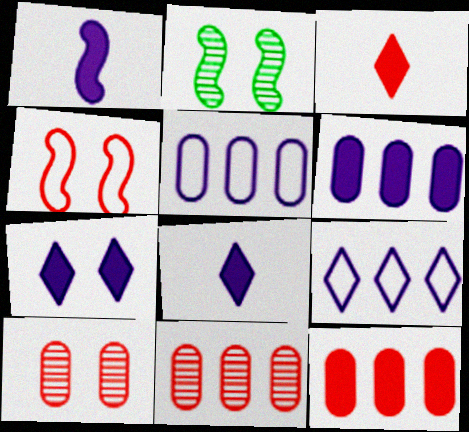[[1, 6, 7], 
[2, 3, 5], 
[3, 4, 11]]